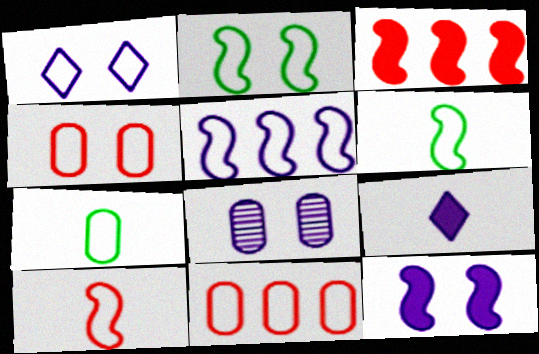[[1, 2, 4], 
[1, 6, 11], 
[1, 8, 12], 
[2, 5, 10], 
[5, 8, 9]]